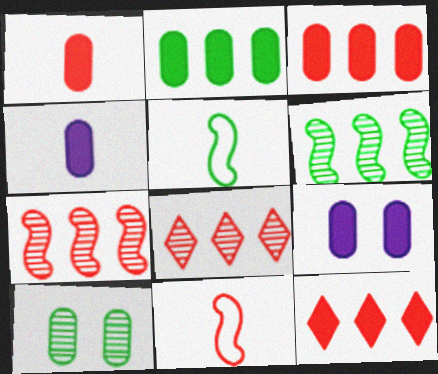[[1, 2, 9], 
[5, 8, 9]]